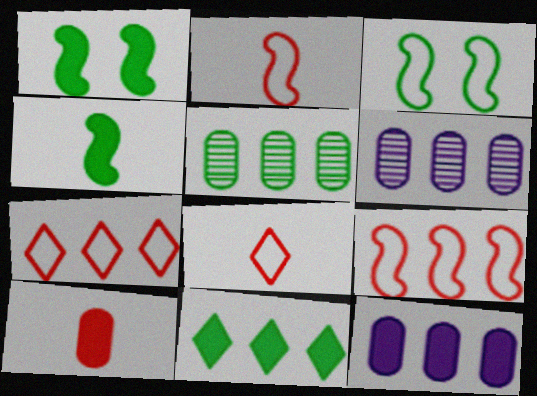[[1, 6, 8], 
[6, 9, 11]]